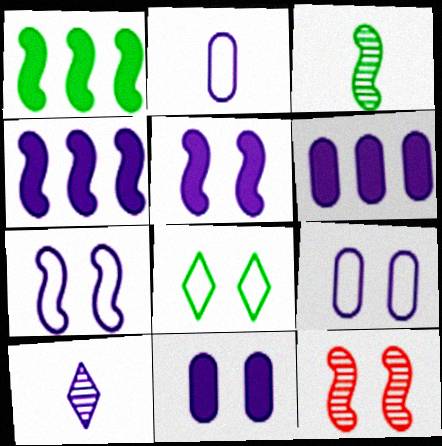[[4, 9, 10], 
[6, 7, 10], 
[8, 11, 12]]